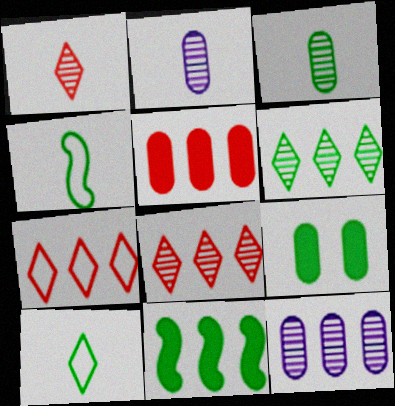[[4, 6, 9], 
[7, 11, 12]]